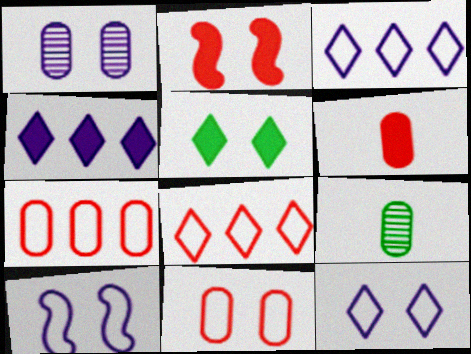[[2, 3, 9]]